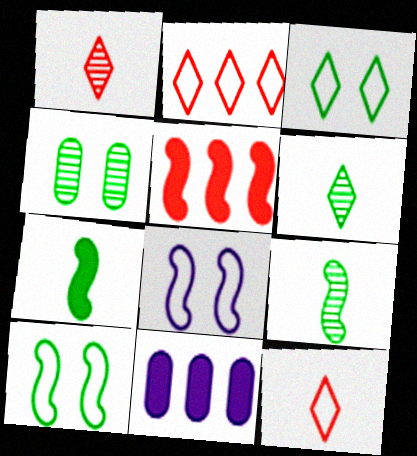[[1, 10, 11], 
[5, 8, 9]]